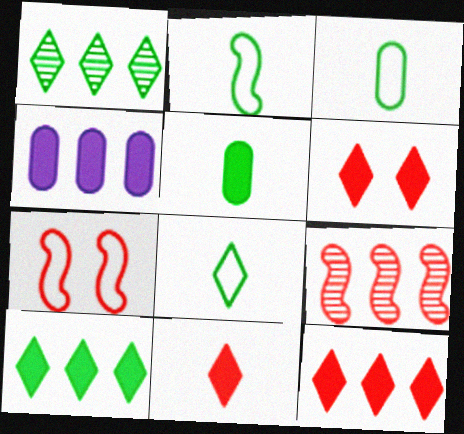[[2, 3, 8], 
[6, 11, 12]]